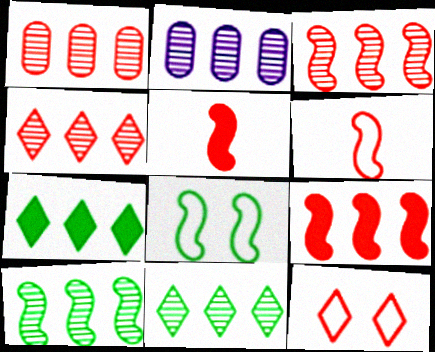[[1, 3, 4], 
[1, 5, 12], 
[2, 3, 11], 
[2, 4, 10]]